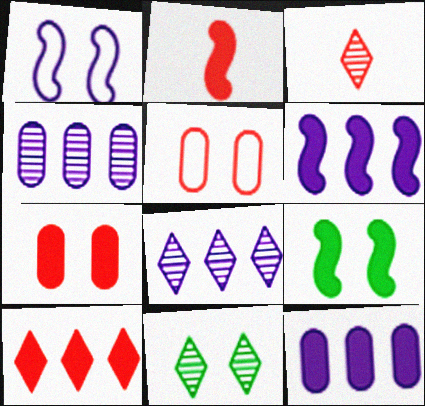[[1, 7, 11], 
[2, 6, 9], 
[2, 7, 10], 
[3, 8, 11]]